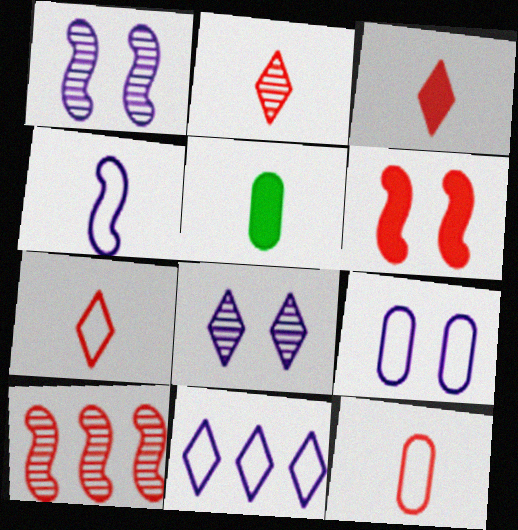[[2, 3, 7], 
[2, 4, 5], 
[4, 9, 11]]